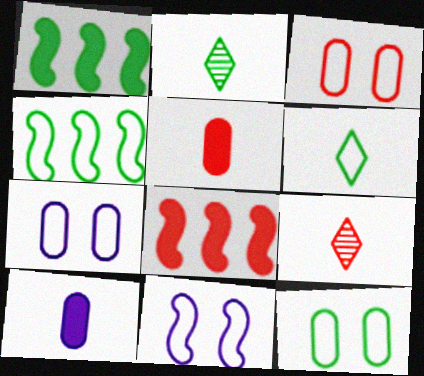[[1, 2, 12], 
[1, 7, 9], 
[2, 7, 8], 
[3, 7, 12], 
[3, 8, 9], 
[4, 6, 12]]